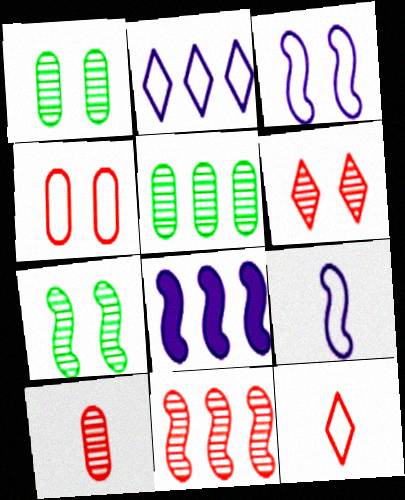[[1, 8, 12], 
[6, 10, 11]]